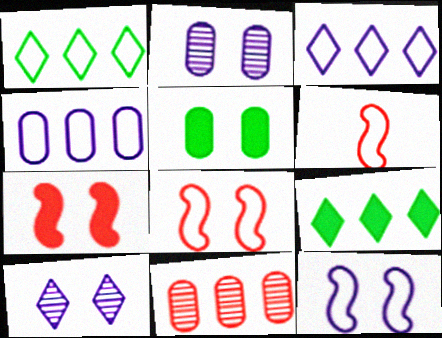[[2, 6, 9], 
[5, 8, 10]]